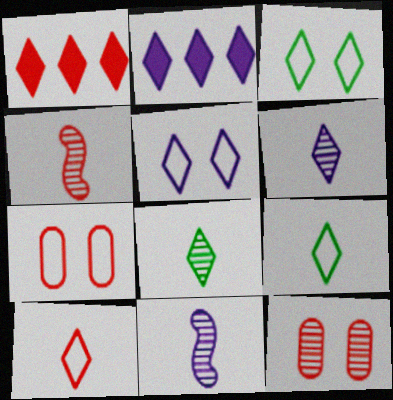[[1, 3, 6], 
[1, 4, 7], 
[1, 5, 8], 
[2, 5, 6]]